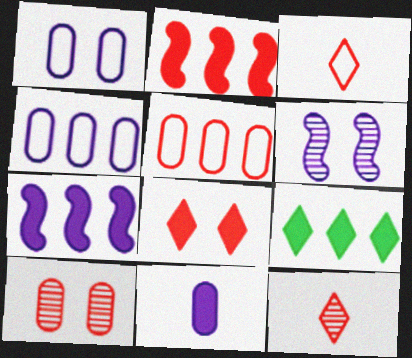[[2, 3, 10]]